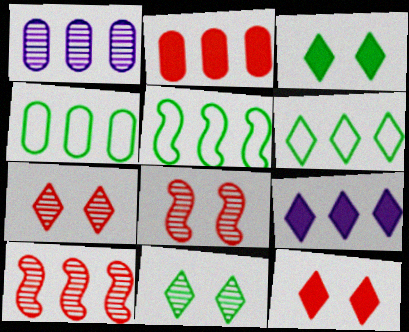[[1, 2, 4], 
[4, 5, 6], 
[4, 9, 10]]